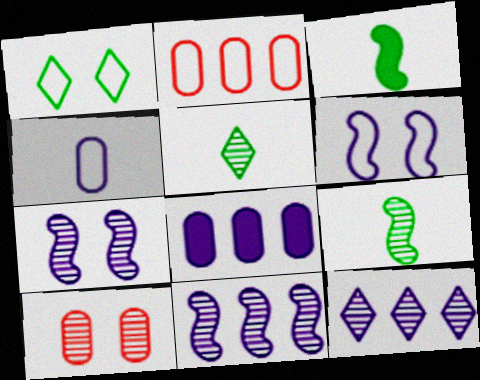[[5, 10, 11], 
[9, 10, 12]]